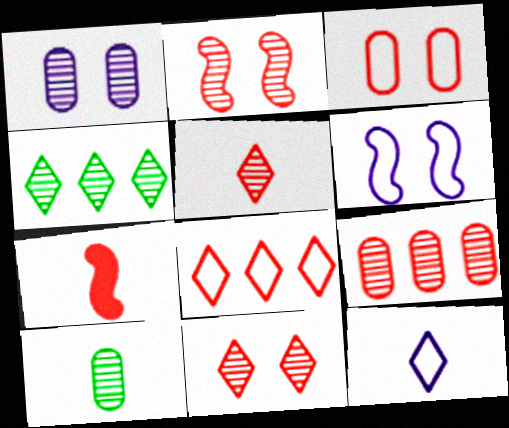[[1, 9, 10], 
[2, 5, 9], 
[7, 10, 12]]